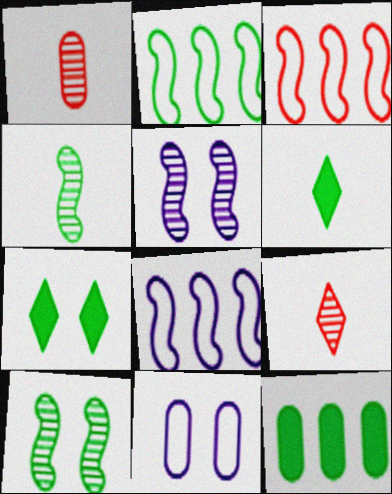[[1, 7, 8], 
[1, 11, 12], 
[2, 3, 8]]